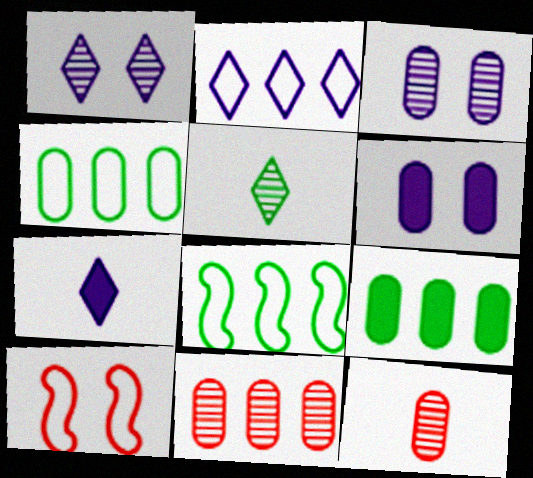[[1, 2, 7], 
[4, 6, 12]]